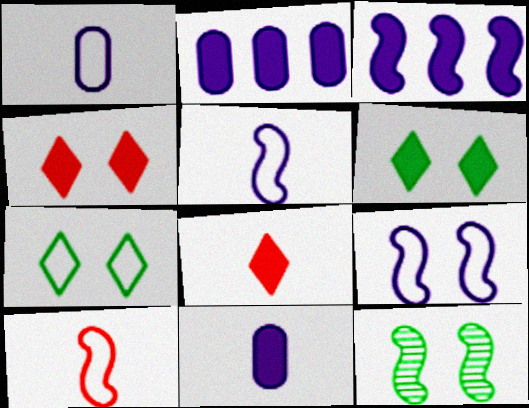[[3, 10, 12]]